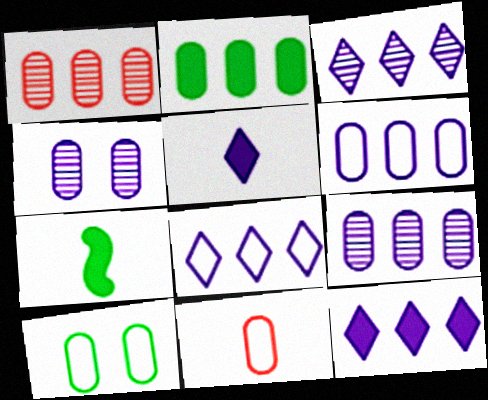[[1, 2, 6], 
[2, 4, 11], 
[3, 8, 12], 
[6, 10, 11]]